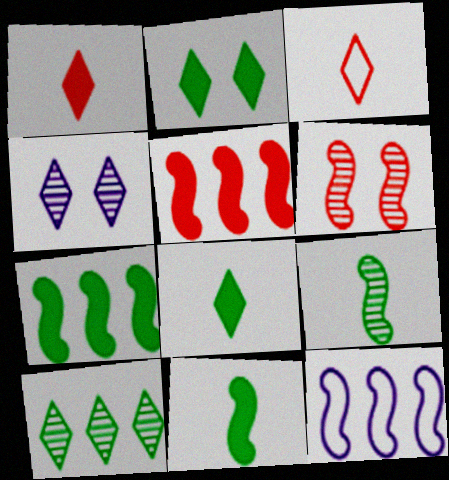[[6, 11, 12]]